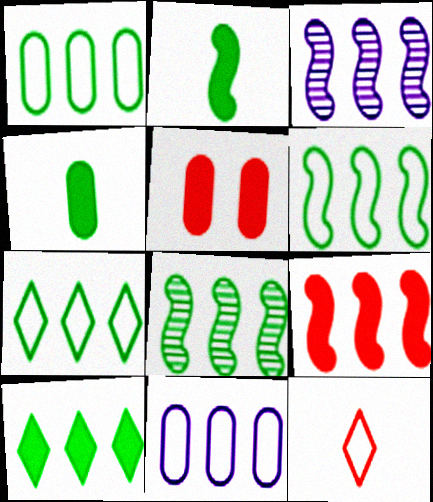[[1, 6, 7], 
[1, 8, 10], 
[3, 6, 9]]